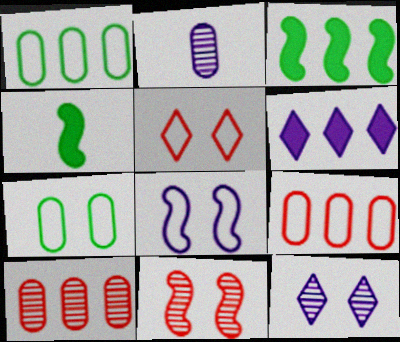[[2, 3, 5], 
[2, 6, 8], 
[4, 9, 12], 
[5, 7, 8]]